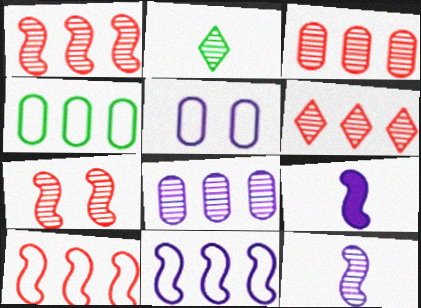[[1, 3, 6], 
[2, 7, 8]]